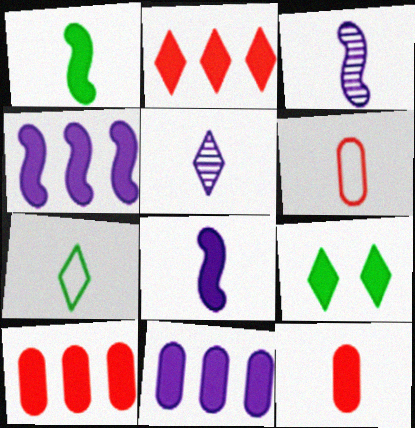[[1, 5, 6], 
[3, 7, 12], 
[4, 9, 12], 
[8, 9, 10]]